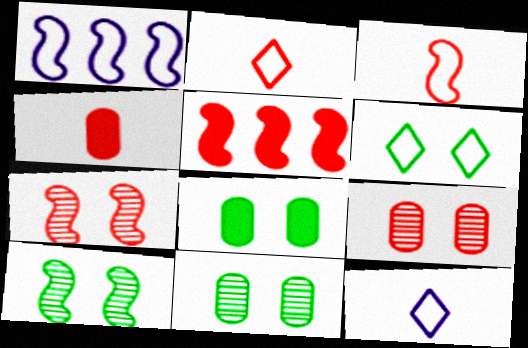[[2, 5, 9], 
[3, 5, 7], 
[5, 11, 12], 
[6, 8, 10]]